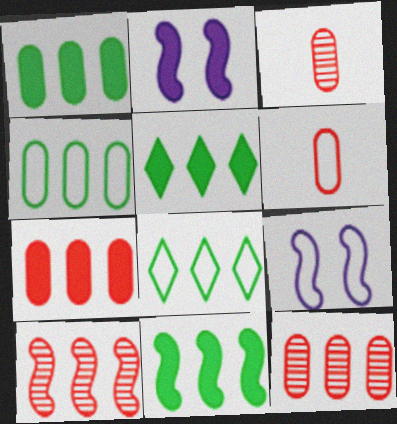[[1, 5, 11], 
[2, 3, 8], 
[3, 5, 9], 
[6, 8, 9]]